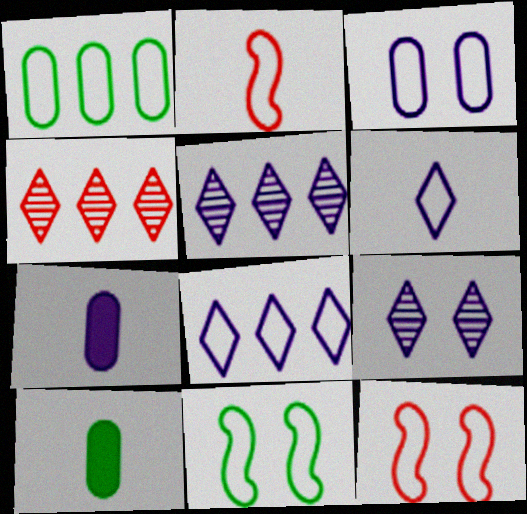[[1, 6, 12], 
[4, 7, 11], 
[5, 10, 12]]